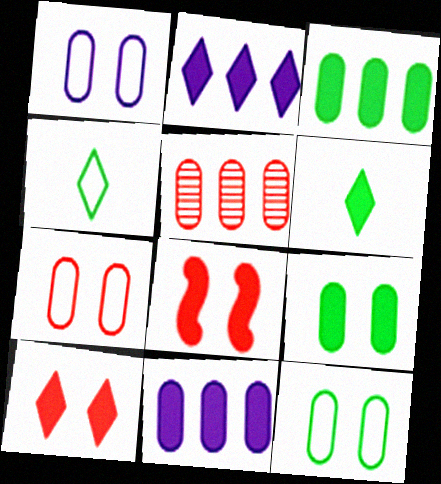[[1, 7, 12], 
[2, 6, 10], 
[6, 8, 11]]